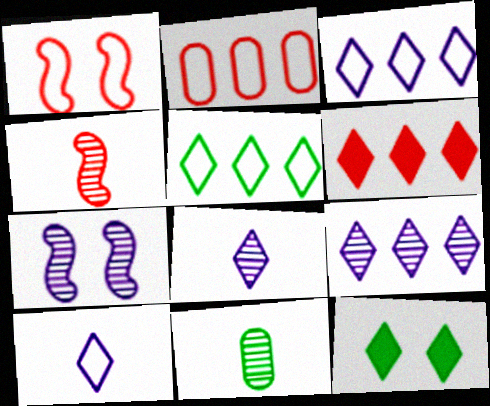[[4, 8, 11], 
[5, 6, 9]]